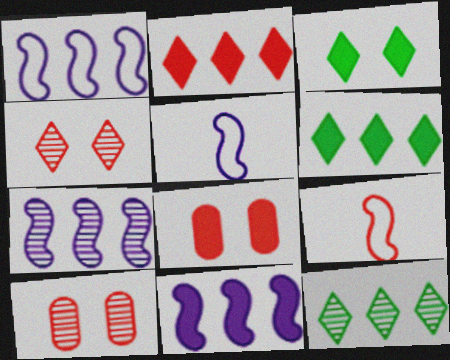[[1, 7, 11], 
[2, 9, 10], 
[5, 6, 10], 
[5, 8, 12]]